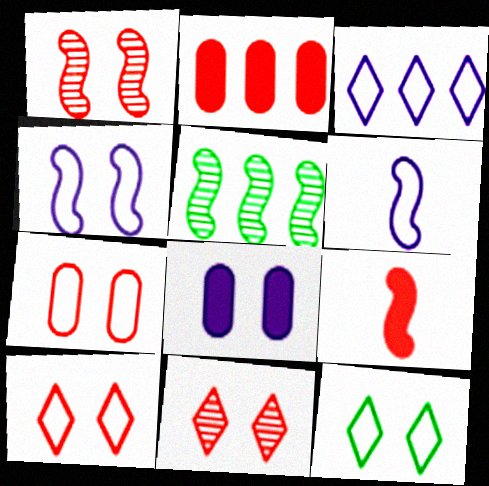[[1, 8, 12], 
[2, 3, 5], 
[4, 5, 9], 
[4, 7, 12]]